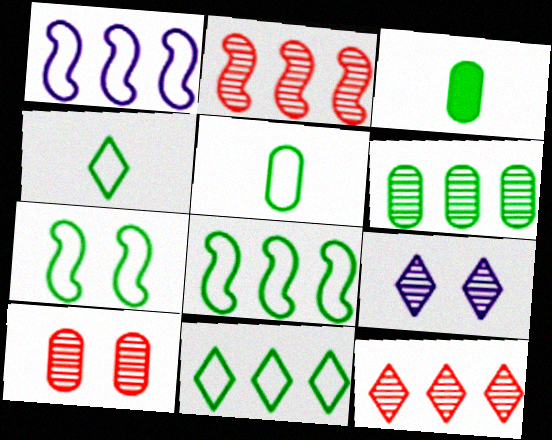[[5, 7, 11]]